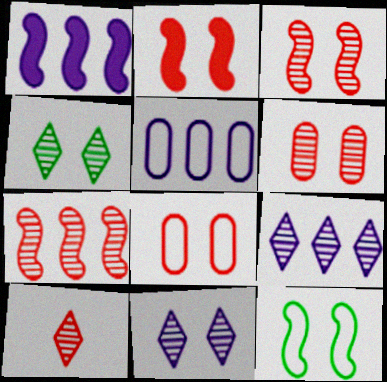[[1, 5, 9], 
[4, 9, 10], 
[6, 7, 10]]